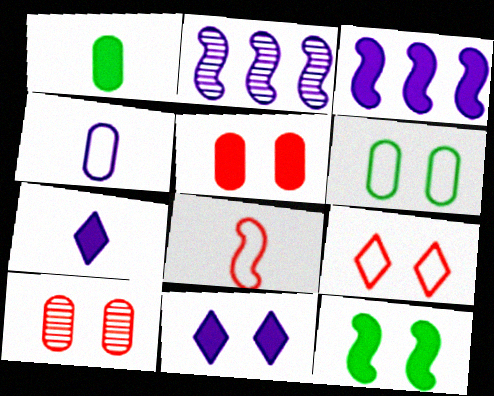[[1, 2, 9], 
[2, 4, 11], 
[2, 8, 12], 
[5, 11, 12]]